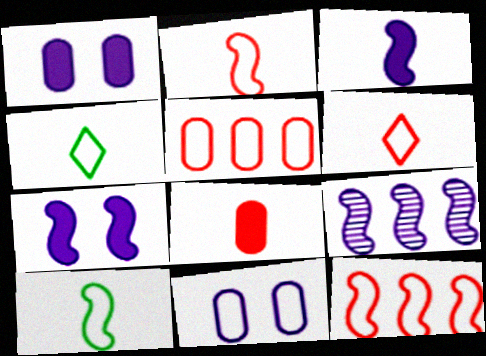[[4, 11, 12]]